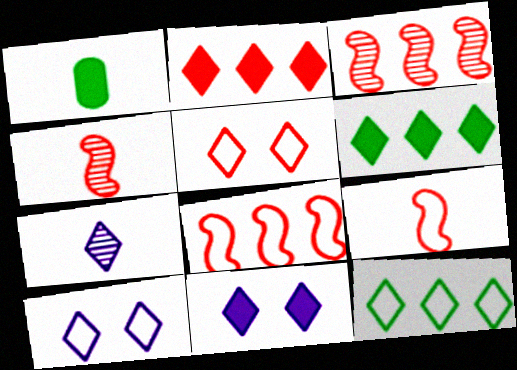[[1, 3, 10], 
[1, 7, 9], 
[5, 6, 7]]